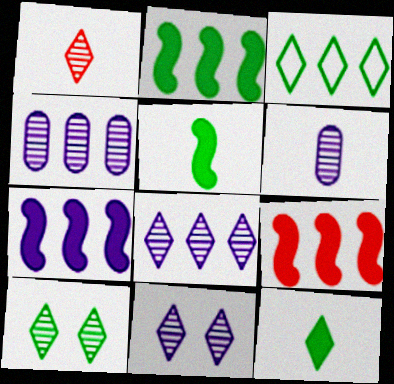[[1, 8, 10], 
[2, 7, 9], 
[3, 4, 9], 
[3, 10, 12]]